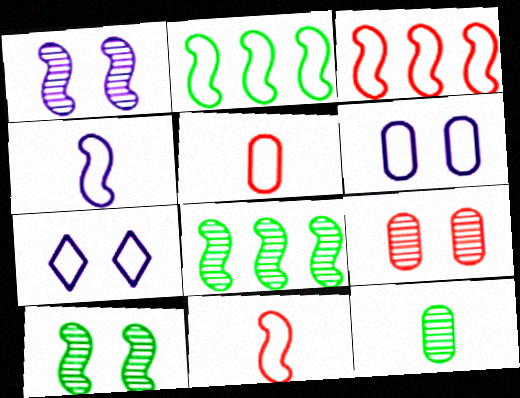[[2, 5, 7]]